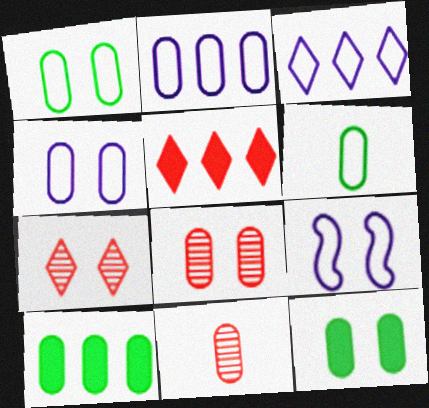[[2, 11, 12], 
[4, 8, 12], 
[4, 10, 11], 
[7, 9, 12]]